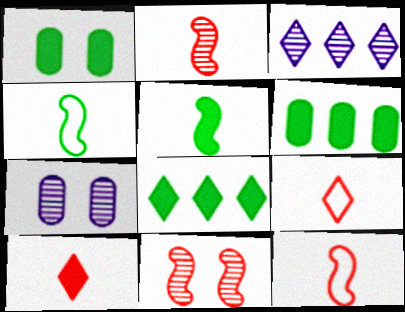[[1, 3, 12], 
[1, 5, 8], 
[7, 8, 12]]